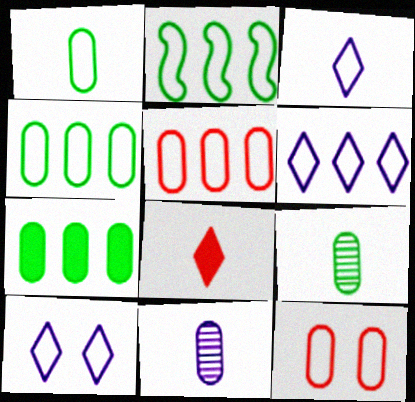[[2, 3, 12], 
[2, 5, 6], 
[3, 6, 10], 
[7, 11, 12]]